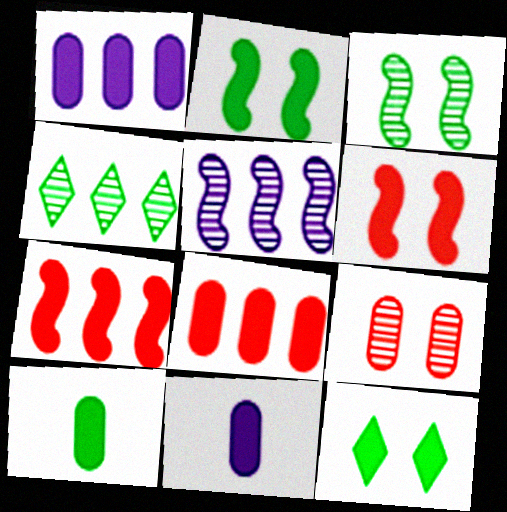[[7, 11, 12]]